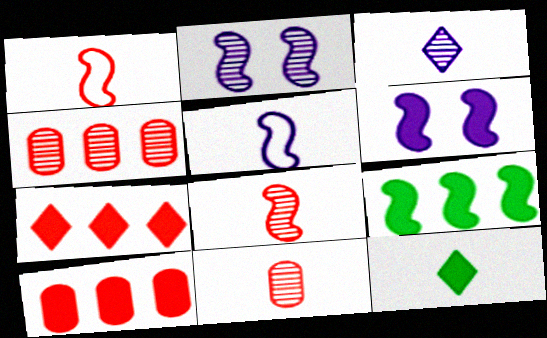[[1, 2, 9], 
[5, 11, 12], 
[6, 10, 12]]